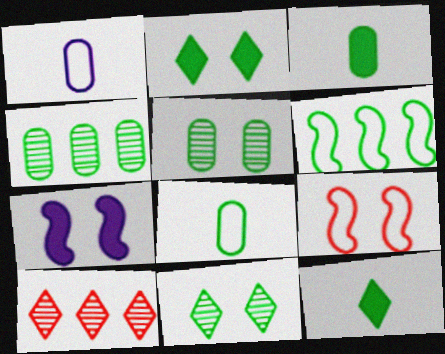[[3, 6, 11], 
[5, 6, 12], 
[7, 8, 10]]